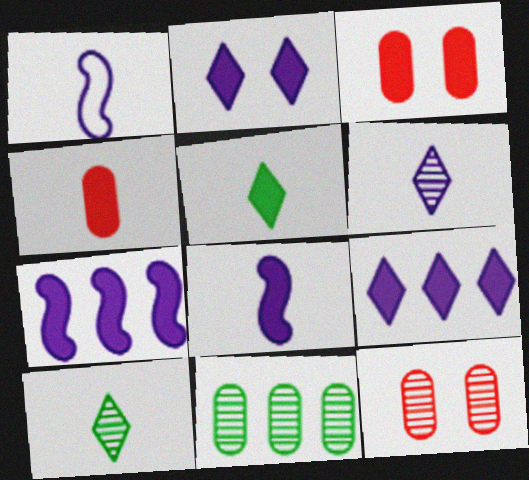[[1, 4, 10], 
[3, 5, 7], 
[4, 5, 8]]